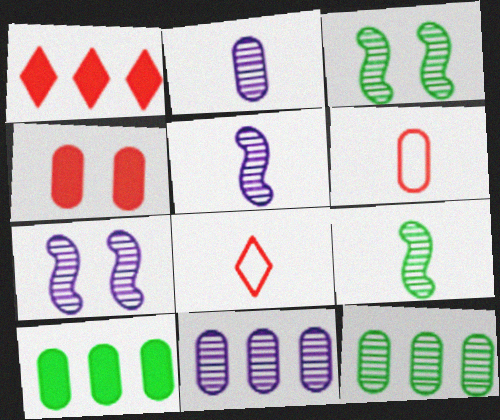[[7, 8, 10]]